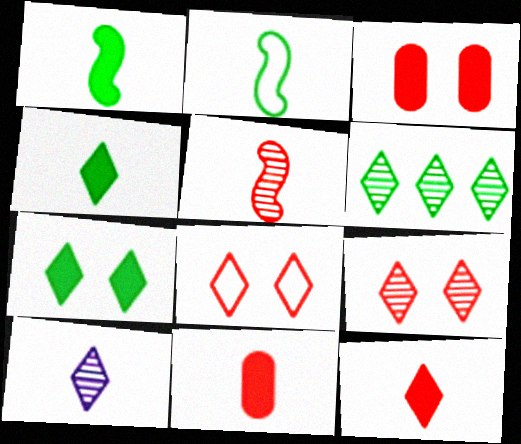[[2, 10, 11], 
[6, 9, 10]]